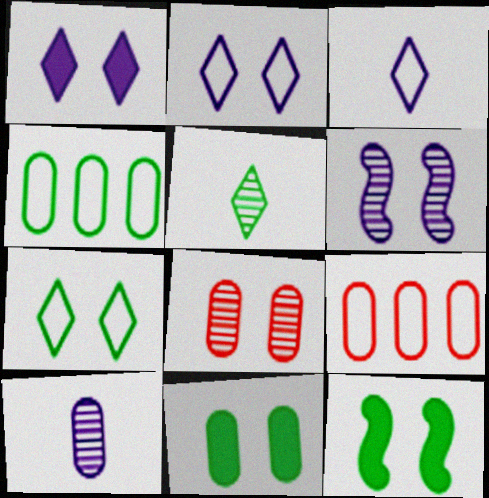[[2, 8, 12], 
[4, 5, 12], 
[9, 10, 11]]